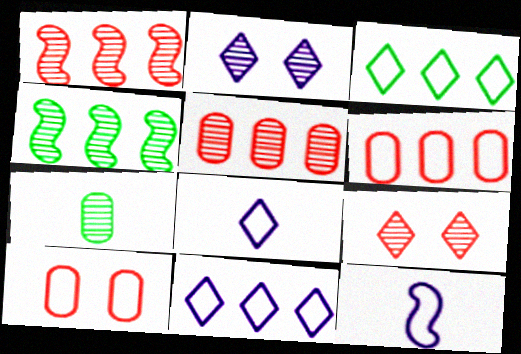[[1, 2, 7], 
[3, 10, 12]]